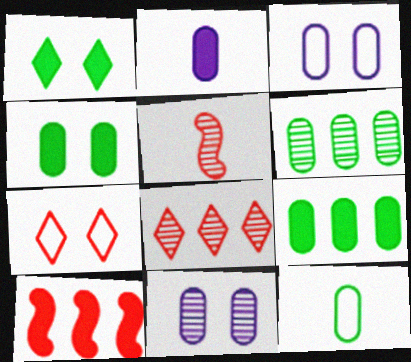[[1, 2, 10], 
[4, 6, 12]]